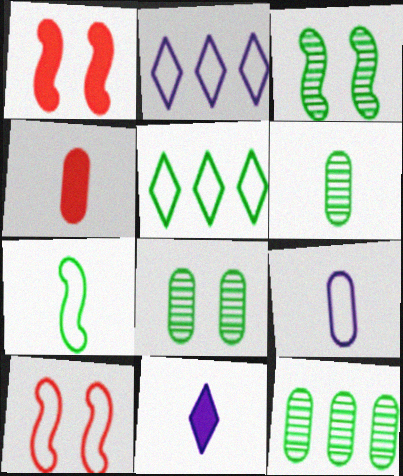[[1, 2, 6], 
[2, 3, 4], 
[4, 6, 9], 
[5, 9, 10], 
[6, 8, 12], 
[10, 11, 12]]